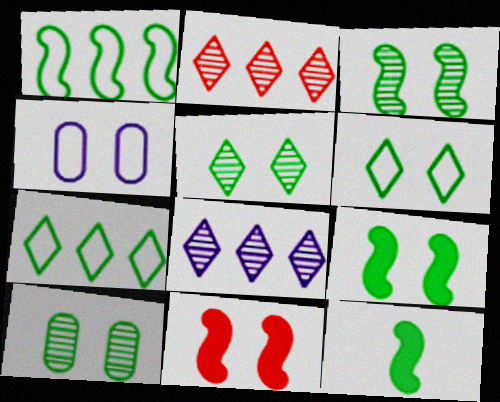[[1, 3, 12], 
[2, 4, 12], 
[3, 5, 10], 
[4, 5, 11], 
[6, 9, 10], 
[7, 10, 12]]